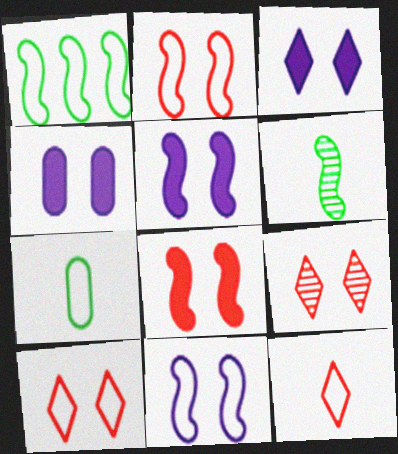[[3, 4, 5]]